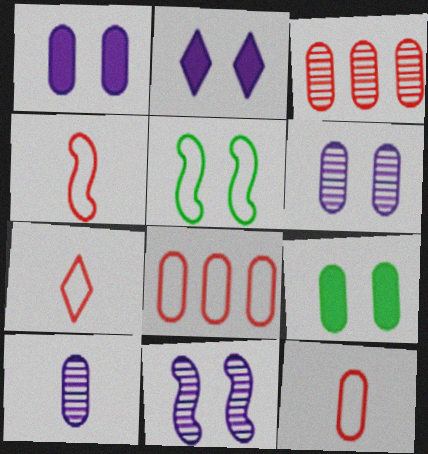[[4, 7, 12], 
[8, 9, 10]]